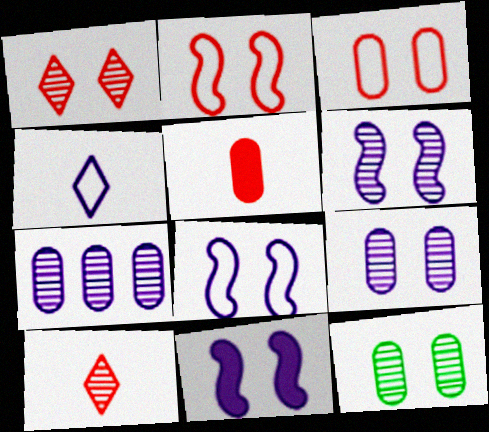[[1, 6, 12], 
[4, 7, 11], 
[6, 8, 11]]